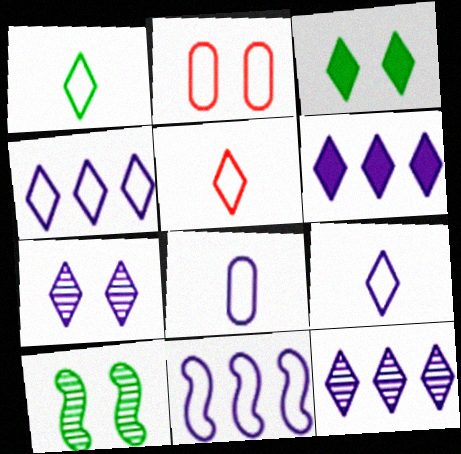[[1, 2, 11], 
[1, 5, 9], 
[3, 5, 12], 
[4, 6, 12], 
[6, 7, 9]]